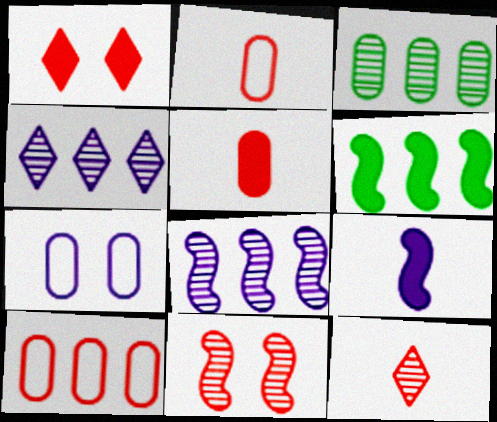[[3, 5, 7], 
[4, 6, 10], 
[4, 7, 9], 
[6, 7, 12]]